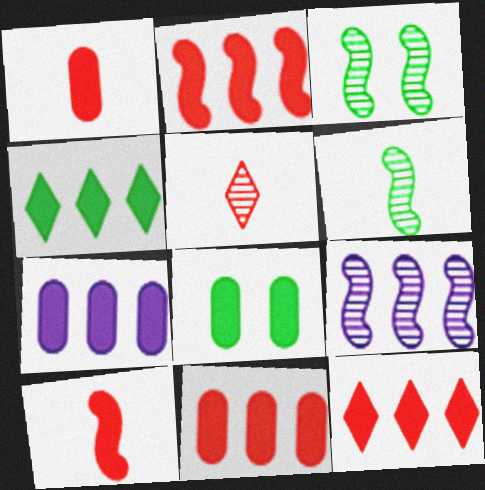[[1, 7, 8], 
[2, 4, 7], 
[2, 11, 12]]